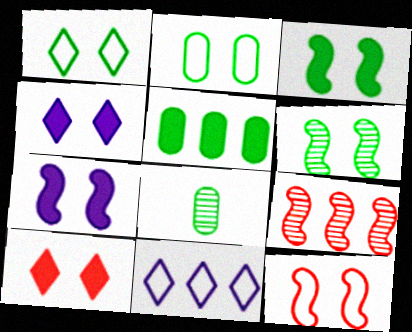[[2, 5, 8], 
[5, 9, 11], 
[6, 7, 12]]